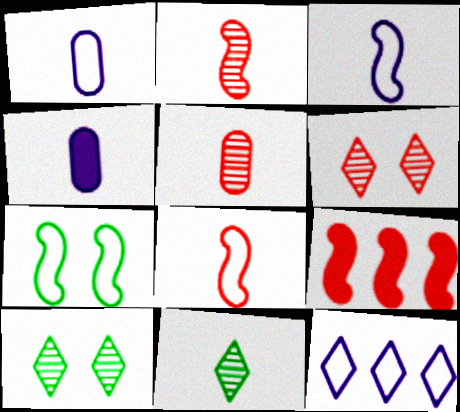[[1, 9, 10], 
[4, 8, 11]]